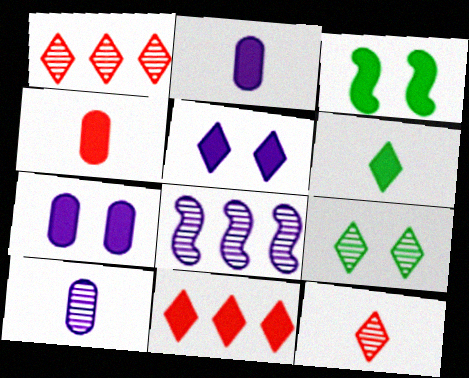[[2, 3, 11], 
[5, 6, 11]]